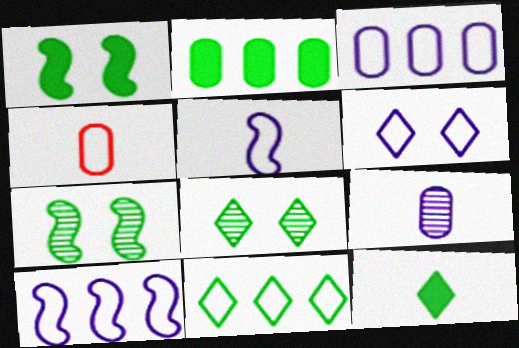[[1, 2, 12], 
[3, 5, 6], 
[8, 11, 12]]